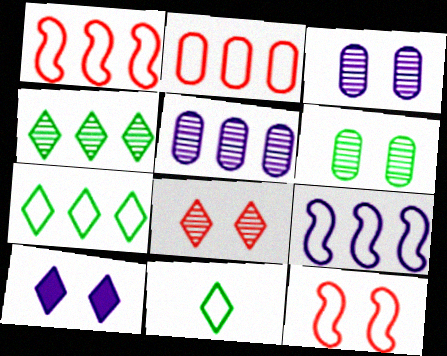[[2, 7, 9], 
[6, 10, 12]]